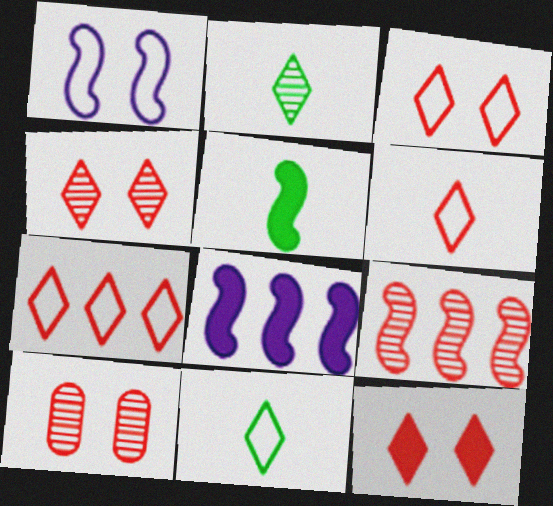[[1, 5, 9], 
[3, 4, 12], 
[3, 6, 7], 
[8, 10, 11]]